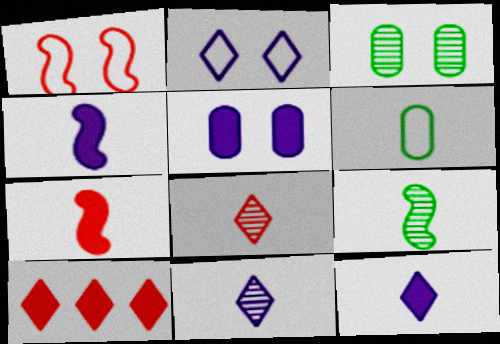[[4, 6, 8], 
[6, 7, 11]]